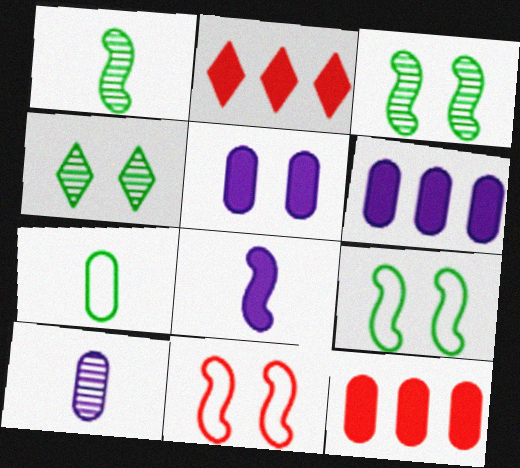[[2, 9, 10], 
[4, 5, 11]]